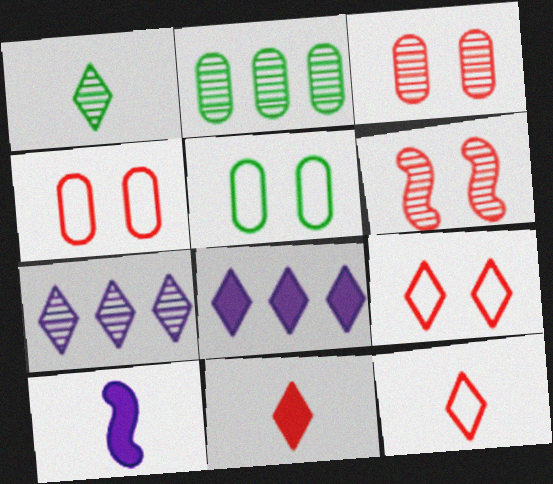[[1, 8, 9], 
[2, 9, 10]]